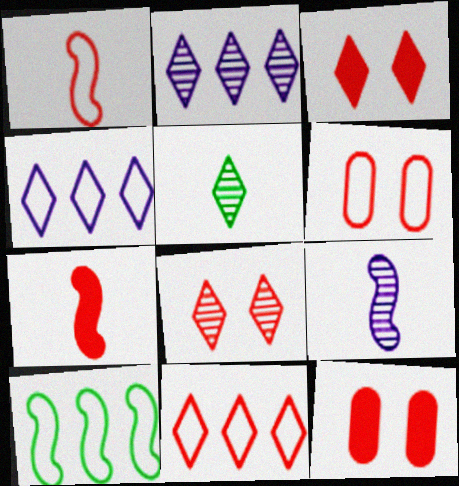[[1, 6, 11], 
[2, 5, 8], 
[3, 4, 5]]